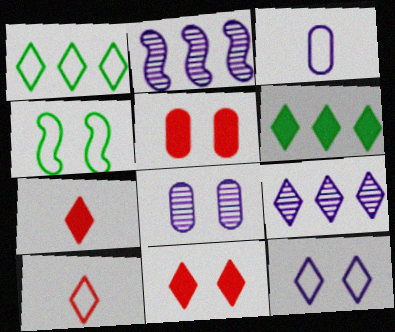[[1, 10, 12], 
[4, 8, 11]]